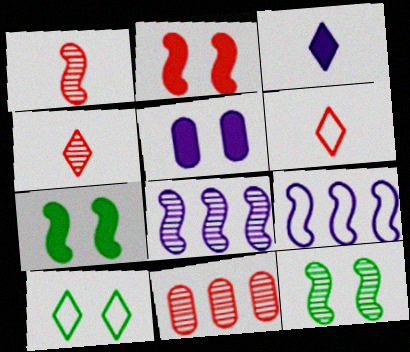[[1, 7, 9], 
[1, 8, 12], 
[2, 6, 11]]